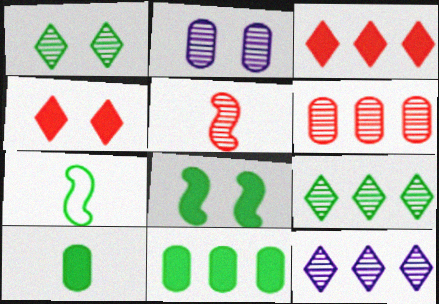[[1, 7, 11], 
[2, 3, 7], 
[2, 5, 9]]